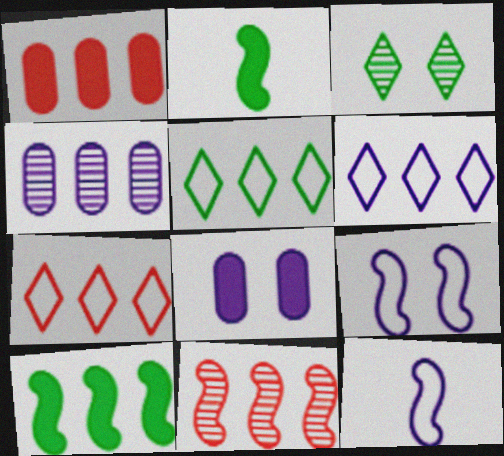[[1, 3, 12], 
[1, 7, 11], 
[2, 9, 11], 
[4, 7, 10], 
[5, 6, 7]]